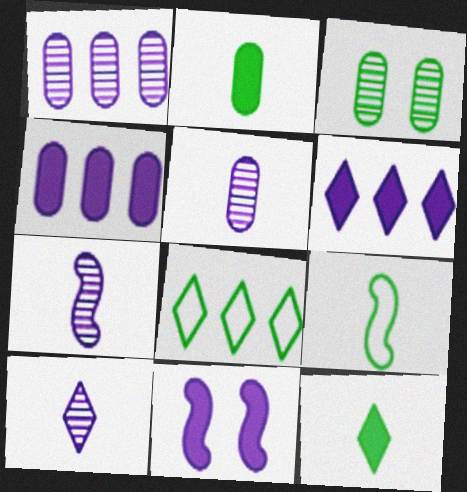[[5, 7, 10]]